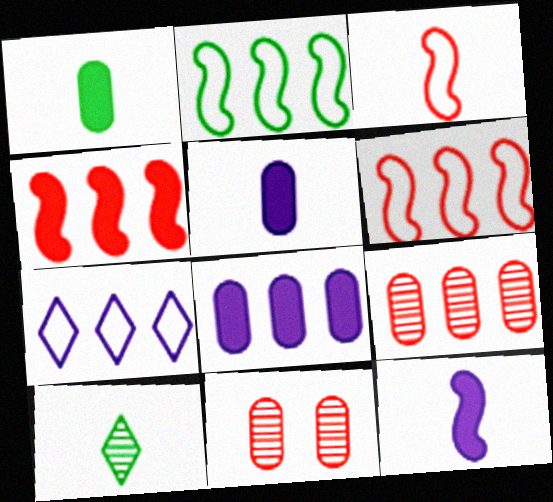[[3, 5, 10]]